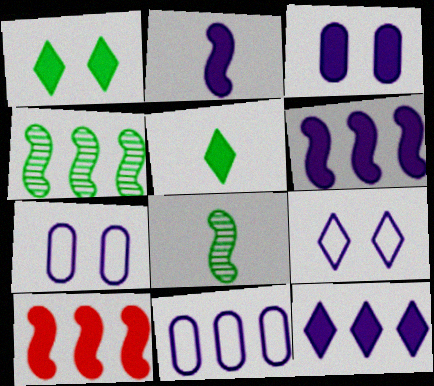[[2, 3, 12], 
[3, 5, 10]]